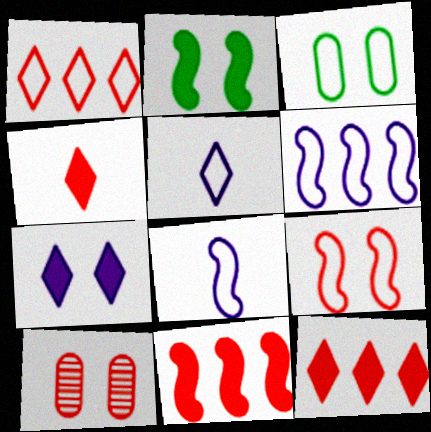[[1, 3, 8]]